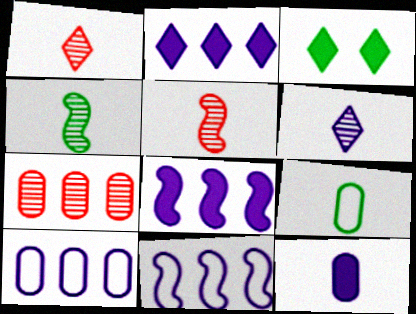[[3, 5, 10]]